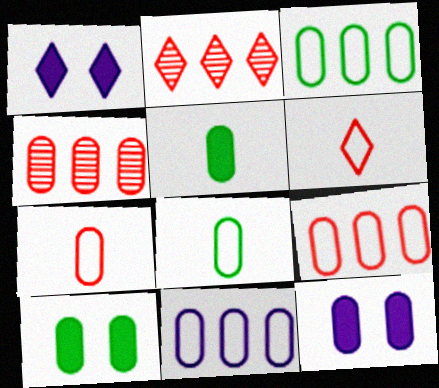[[3, 9, 11], 
[4, 8, 12]]